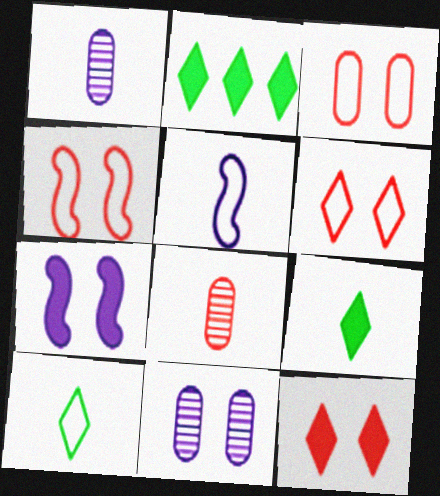[[1, 2, 4], 
[3, 4, 6], 
[5, 8, 9]]